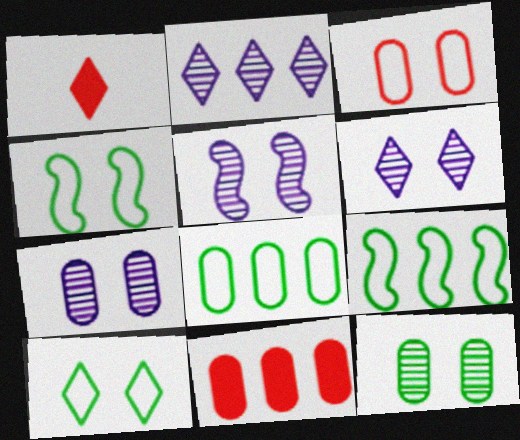[[1, 2, 10], 
[1, 5, 8], 
[1, 7, 9], 
[2, 9, 11], 
[5, 6, 7]]